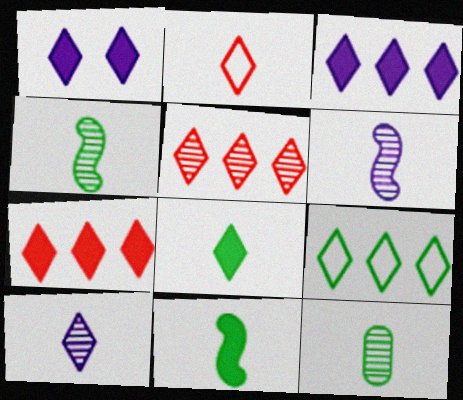[[1, 7, 8], 
[2, 8, 10], 
[3, 5, 9]]